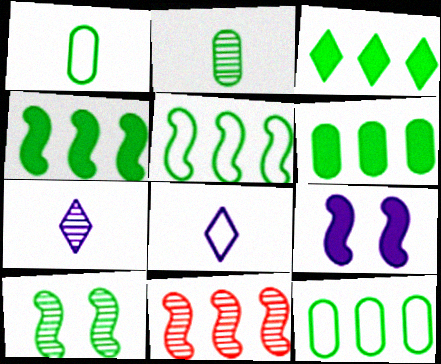[[1, 3, 10], 
[3, 4, 6]]